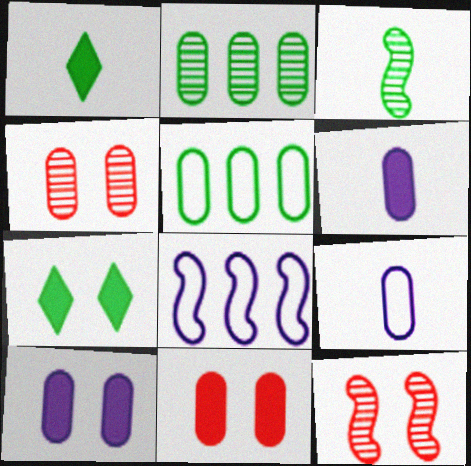[[1, 4, 8], 
[2, 9, 11], 
[3, 5, 7], 
[4, 5, 6]]